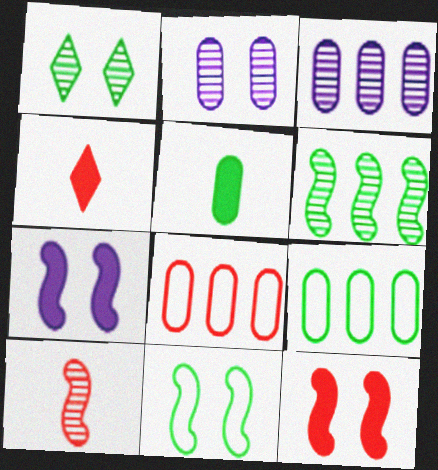[[1, 3, 10], 
[2, 5, 8], 
[3, 4, 11]]